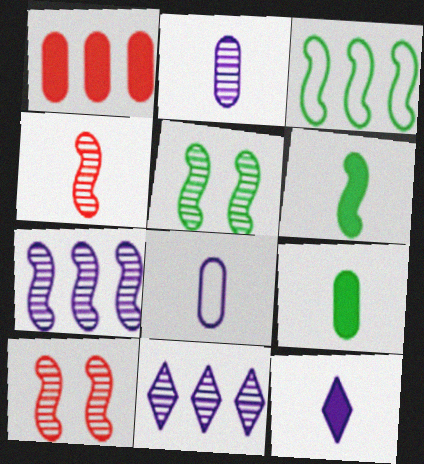[[1, 3, 11], 
[3, 5, 6], 
[4, 5, 7]]